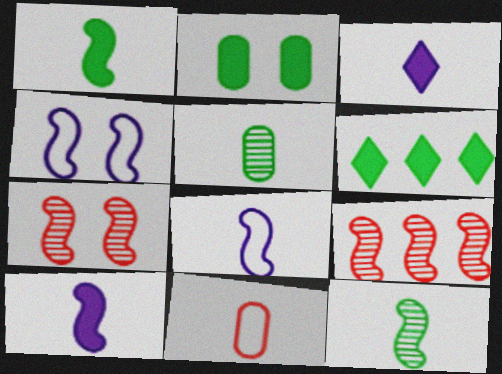[[1, 2, 6], 
[1, 4, 9], 
[3, 11, 12]]